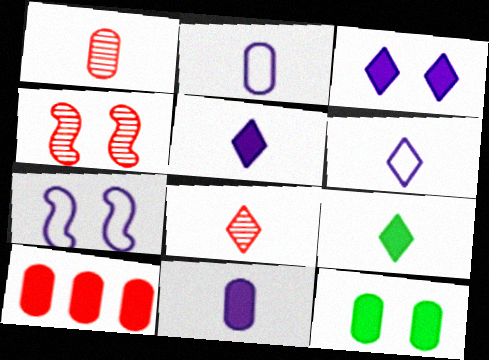[[6, 8, 9], 
[10, 11, 12]]